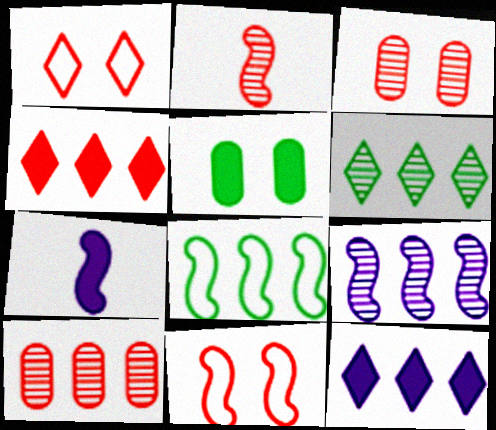[[4, 5, 7], 
[6, 9, 10], 
[8, 10, 12]]